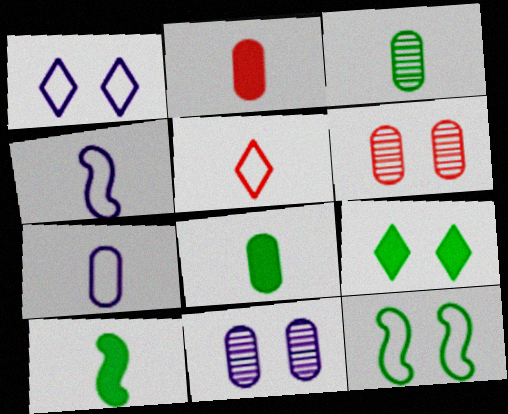[[2, 3, 7]]